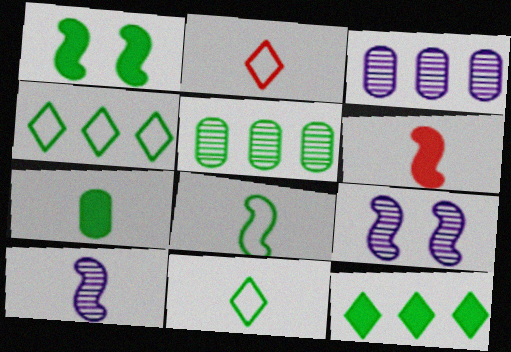[[1, 2, 3], 
[1, 5, 11], 
[1, 7, 12], 
[2, 7, 10], 
[6, 8, 10]]